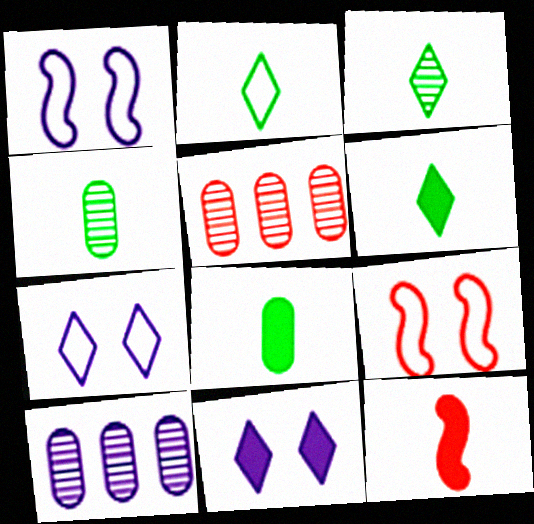[[1, 5, 6], 
[2, 3, 6], 
[6, 9, 10]]